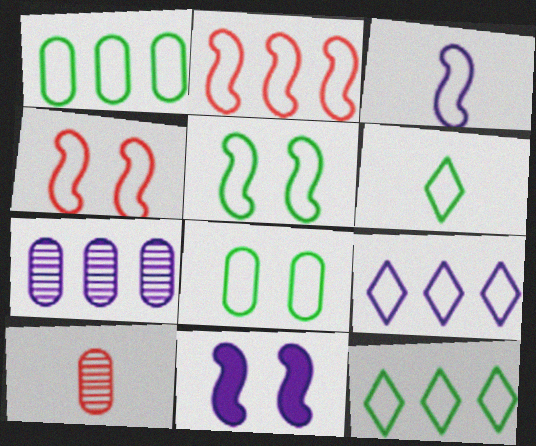[[1, 2, 9], 
[1, 5, 6], 
[2, 3, 5], 
[10, 11, 12]]